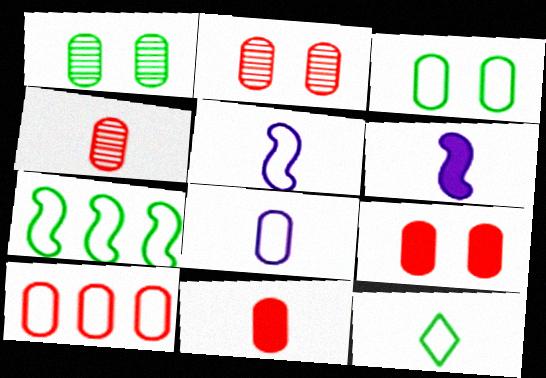[[2, 10, 11], 
[3, 7, 12], 
[3, 8, 10], 
[4, 6, 12], 
[4, 9, 10]]